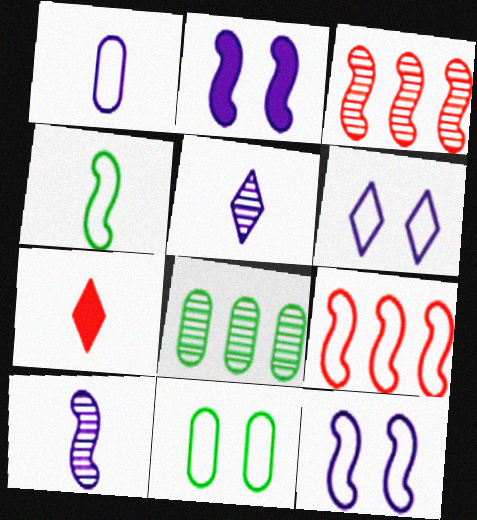[[2, 3, 4], 
[4, 9, 12], 
[7, 8, 12]]